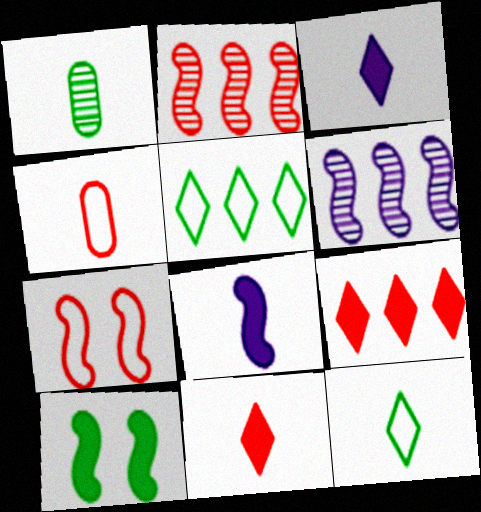[[1, 5, 10]]